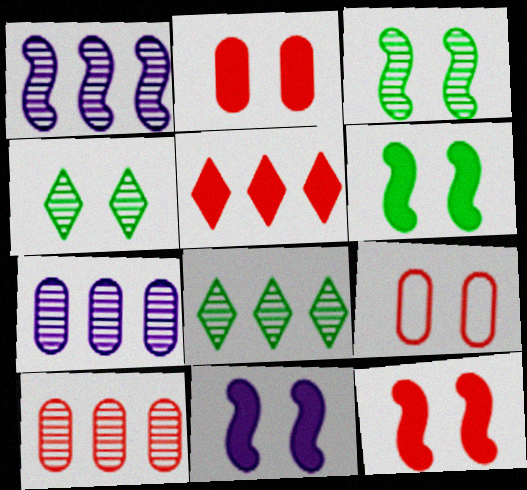[[1, 8, 10], 
[4, 9, 11], 
[6, 11, 12]]